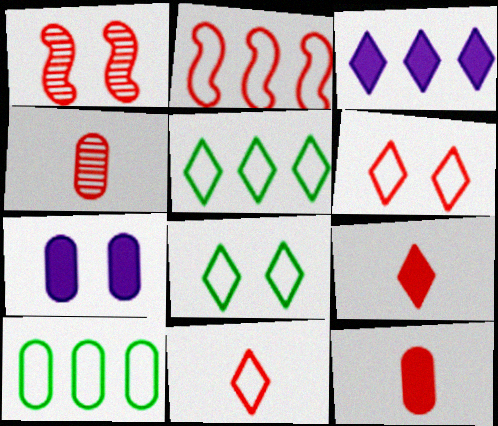[[1, 7, 8], 
[4, 7, 10]]